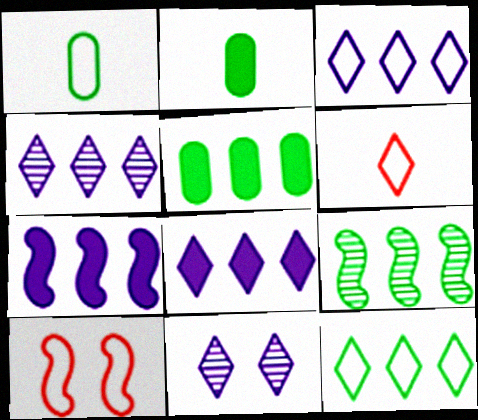[[1, 3, 10], 
[2, 4, 10], 
[3, 4, 8], 
[5, 9, 12]]